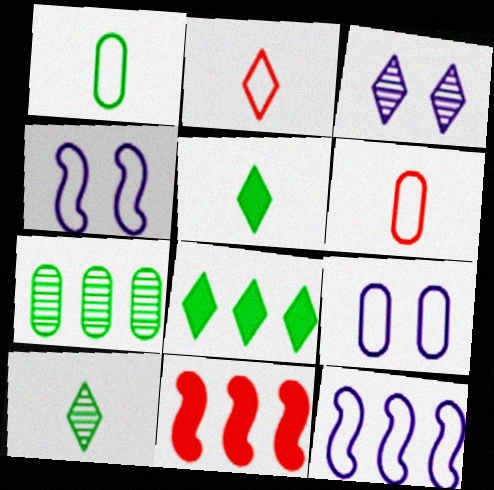[[1, 3, 11], 
[2, 3, 8], 
[9, 10, 11]]